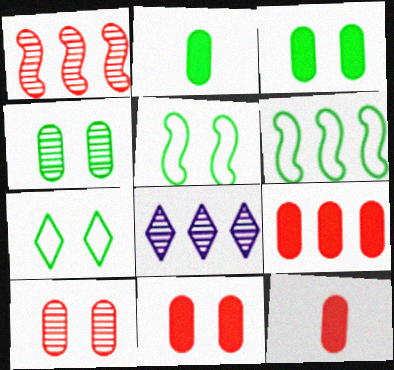[[5, 8, 12], 
[6, 8, 9], 
[9, 11, 12]]